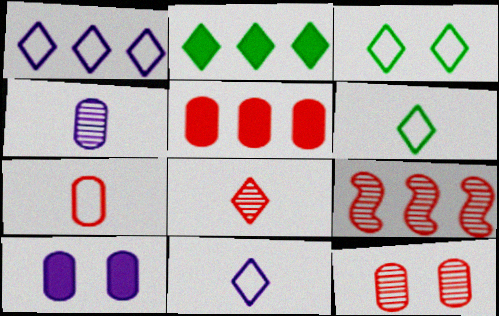[[5, 7, 12], 
[6, 9, 10], 
[8, 9, 12]]